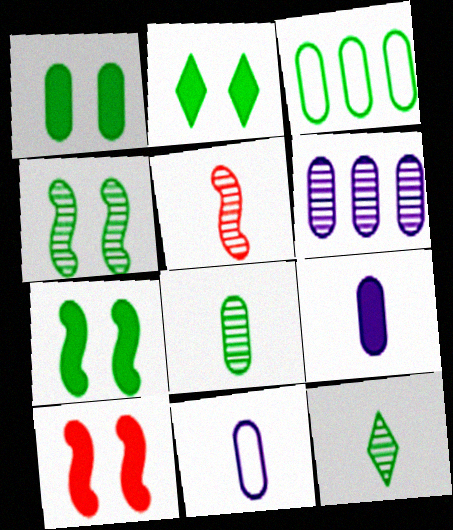[[1, 2, 7], 
[1, 3, 8], 
[3, 7, 12]]